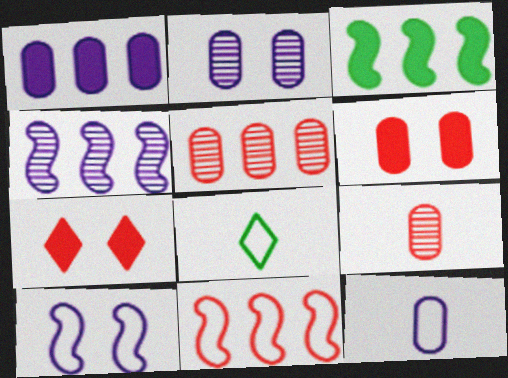[[1, 2, 12], 
[3, 4, 11], 
[4, 6, 8], 
[7, 9, 11]]